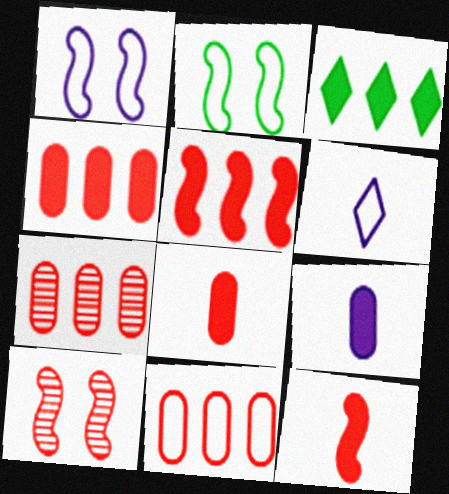[[2, 6, 11], 
[4, 7, 11]]